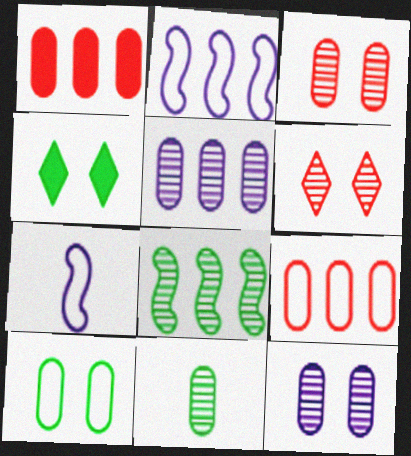[[3, 5, 11]]